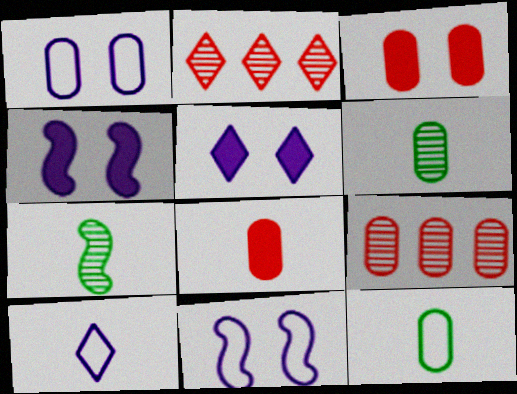[[2, 4, 12], 
[7, 8, 10]]